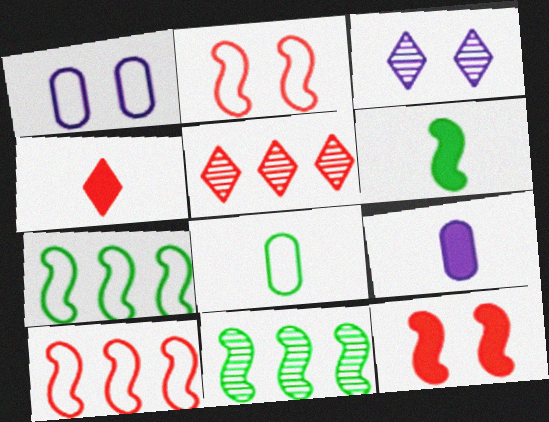[[1, 4, 11], 
[1, 5, 6], 
[4, 6, 9]]